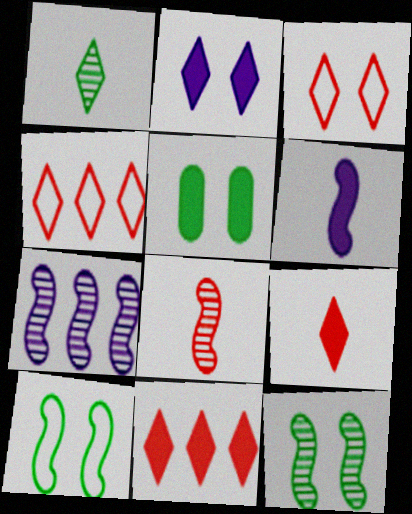[[1, 2, 4], 
[5, 6, 11], 
[7, 8, 12]]